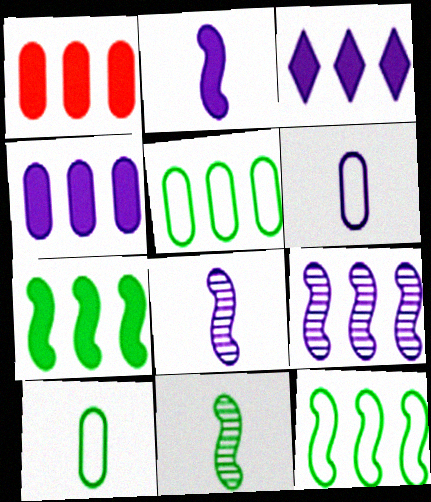[[1, 3, 7]]